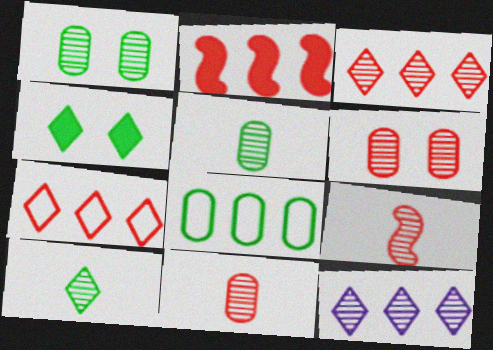[[1, 9, 12], 
[2, 8, 12], 
[3, 6, 9]]